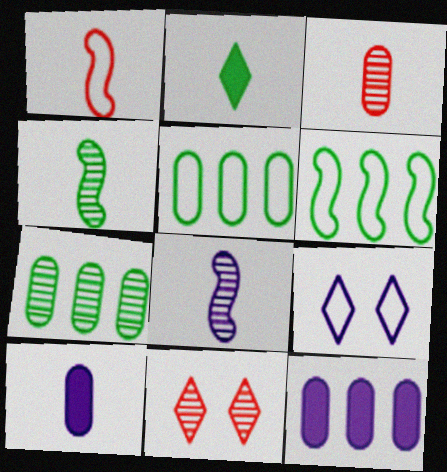[[1, 5, 9], 
[6, 10, 11], 
[7, 8, 11], 
[8, 9, 12]]